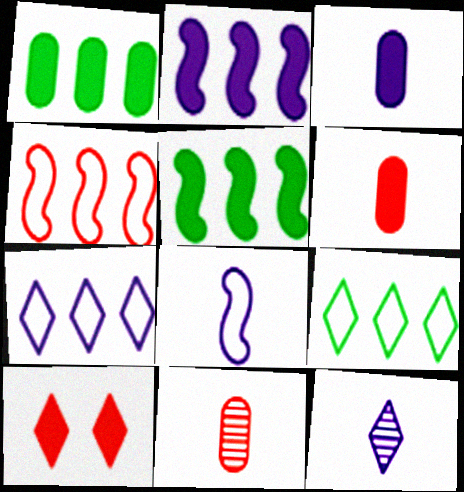[[3, 5, 10], 
[3, 8, 12], 
[4, 10, 11], 
[9, 10, 12]]